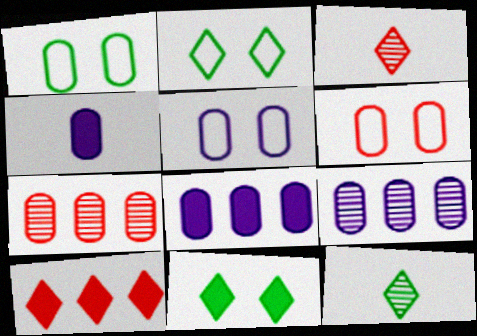[[1, 4, 7], 
[1, 5, 6], 
[4, 5, 9]]